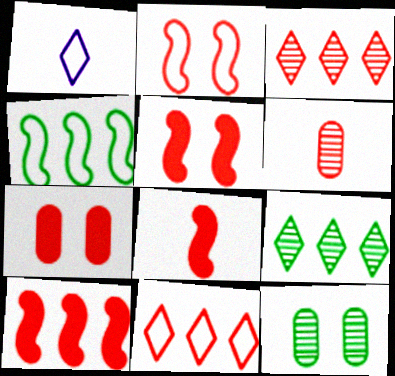[[1, 10, 12], 
[5, 6, 11], 
[5, 8, 10]]